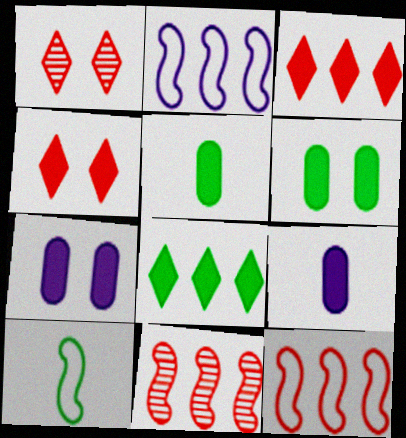[[1, 2, 5]]